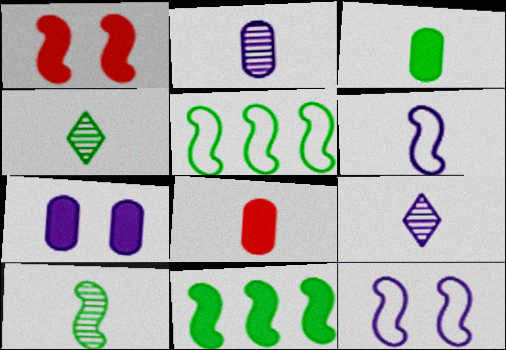[[4, 6, 8]]